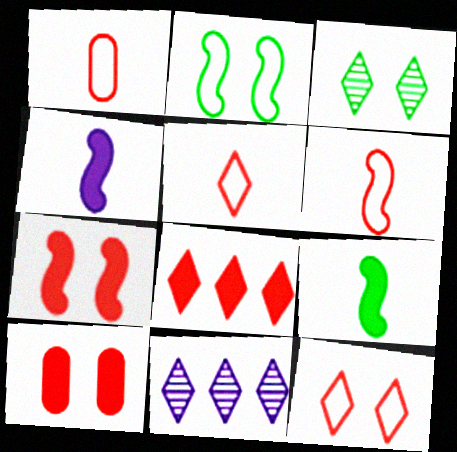[[1, 5, 6]]